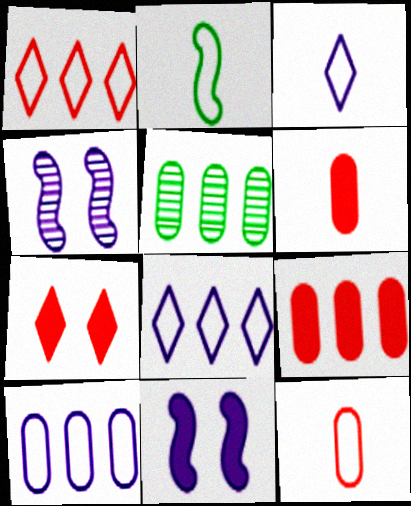[[2, 3, 12], 
[5, 9, 10]]